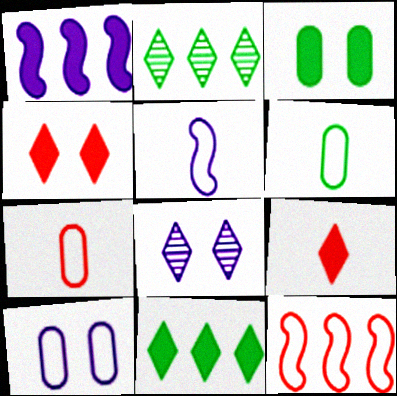[[1, 3, 9]]